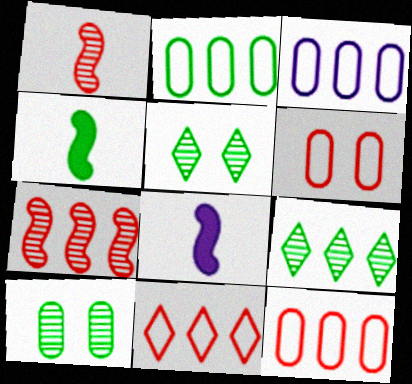[[2, 3, 12], 
[2, 4, 5], 
[5, 8, 12], 
[6, 8, 9], 
[8, 10, 11]]